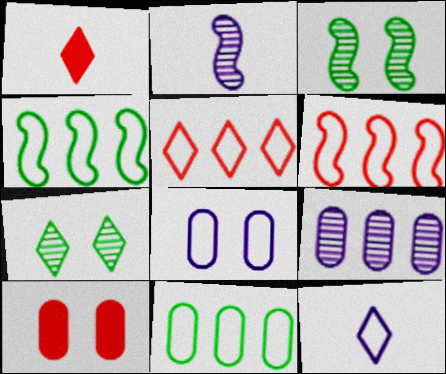[]